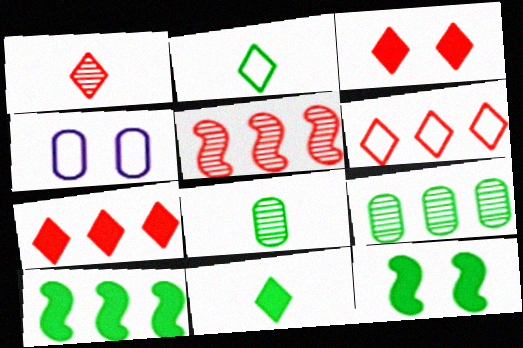[[1, 3, 6], 
[1, 4, 10], 
[2, 9, 12], 
[4, 5, 11]]